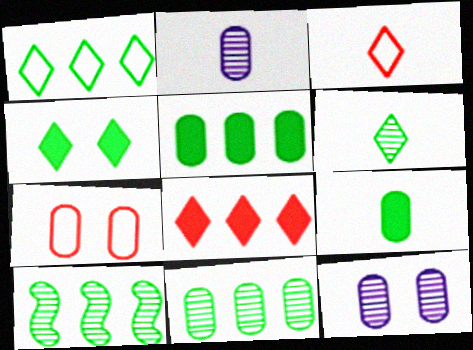[[1, 4, 6], 
[1, 5, 10], 
[2, 5, 7]]